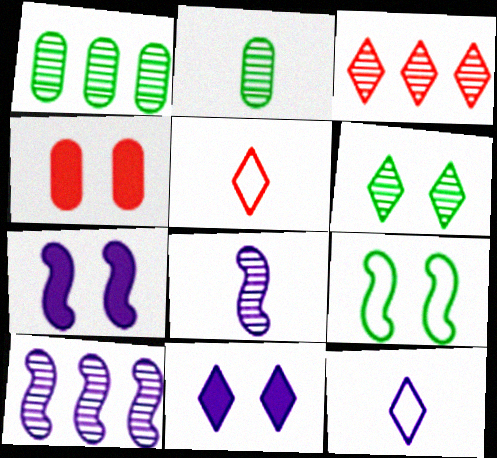[[1, 3, 10], 
[1, 5, 7]]